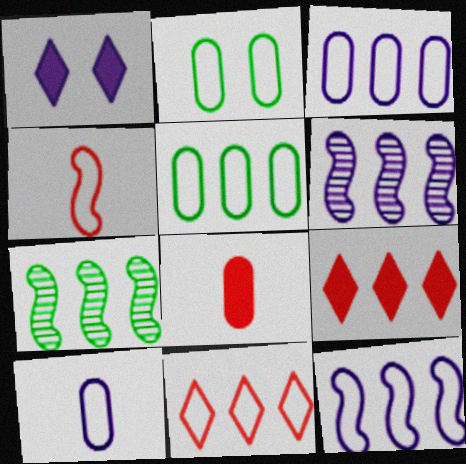[[1, 6, 10], 
[3, 7, 9], 
[5, 6, 9], 
[5, 11, 12]]